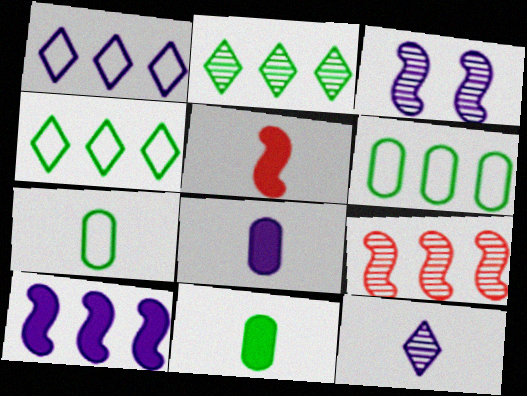[[1, 3, 8], 
[5, 7, 12]]